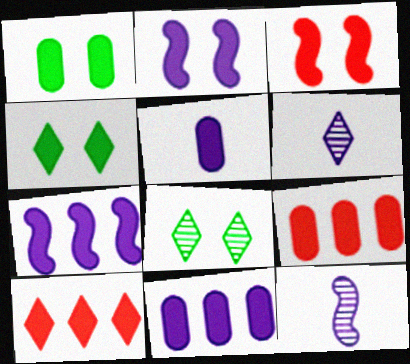[[1, 5, 9]]